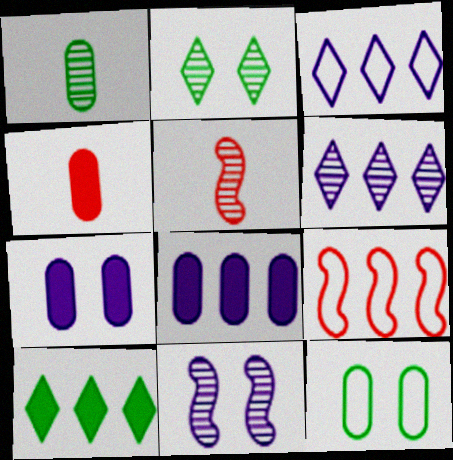[]